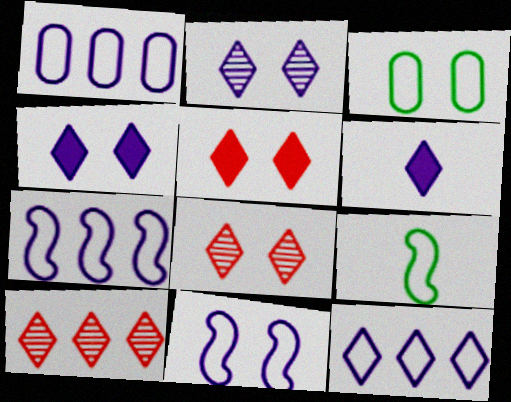[[1, 7, 12], 
[2, 6, 12]]